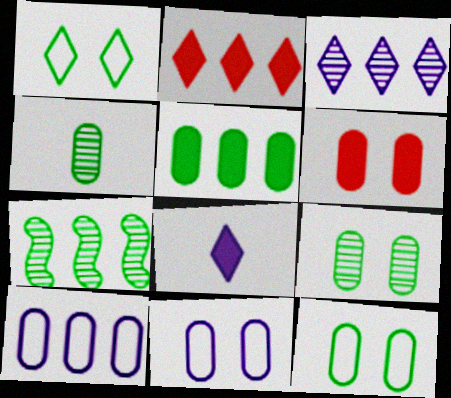[[2, 7, 10], 
[4, 5, 12], 
[4, 6, 10], 
[6, 9, 11]]